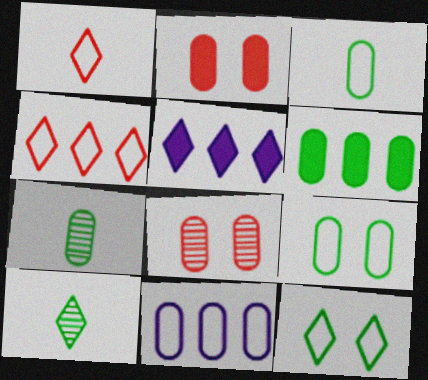[[2, 7, 11], 
[6, 7, 9]]